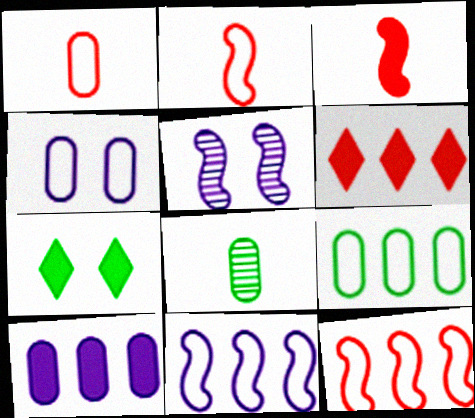[[1, 4, 9], 
[3, 7, 10]]